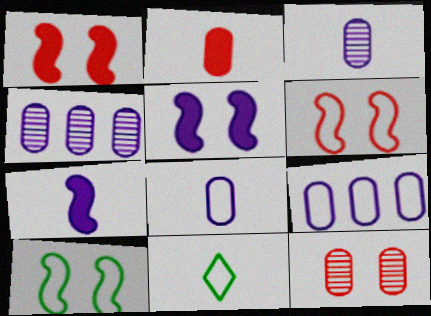[[1, 4, 11], 
[6, 9, 11]]